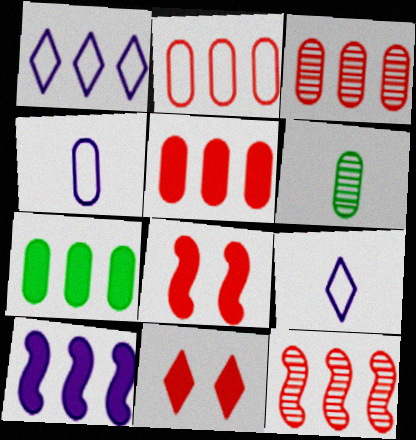[[1, 6, 8], 
[1, 7, 12], 
[2, 3, 5]]